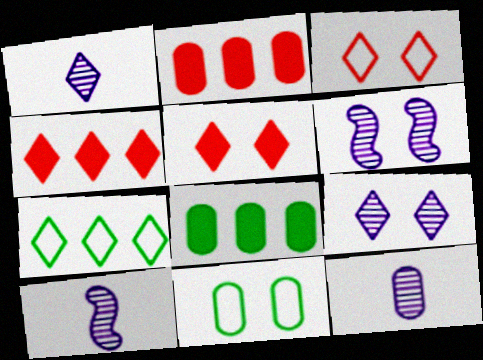[[1, 5, 7], 
[1, 10, 12], 
[2, 11, 12], 
[3, 8, 10], 
[4, 10, 11], 
[5, 6, 11]]